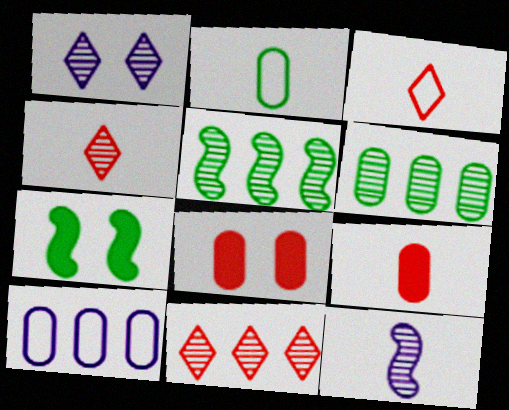[[4, 7, 10]]